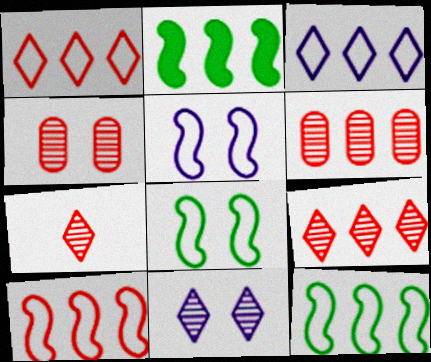[[2, 3, 6]]